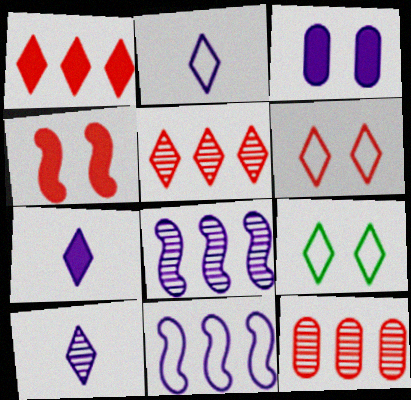[[1, 9, 10], 
[2, 3, 8], 
[2, 7, 10], 
[3, 10, 11], 
[5, 7, 9]]